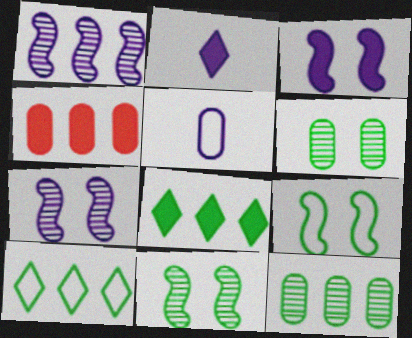[[1, 4, 10], 
[4, 5, 6]]